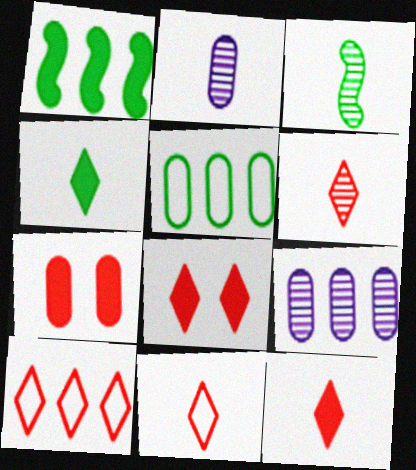[[1, 9, 10], 
[2, 3, 6], 
[2, 5, 7], 
[6, 8, 10], 
[6, 11, 12]]